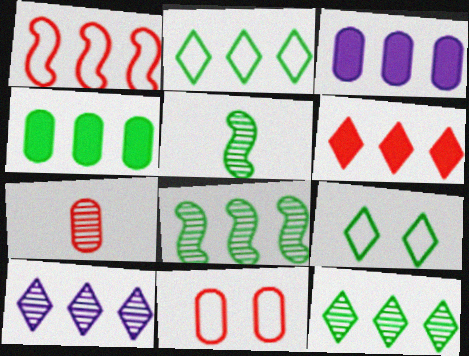[[1, 3, 12], 
[1, 4, 10], 
[2, 4, 8], 
[2, 6, 10], 
[4, 5, 9]]